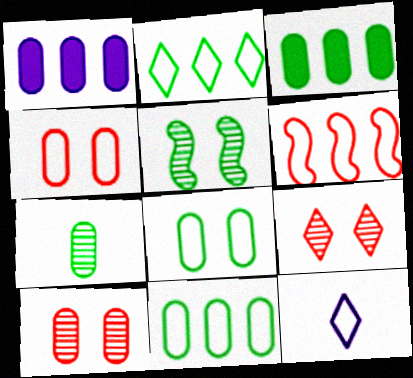[[1, 4, 7], 
[3, 7, 8], 
[6, 8, 12]]